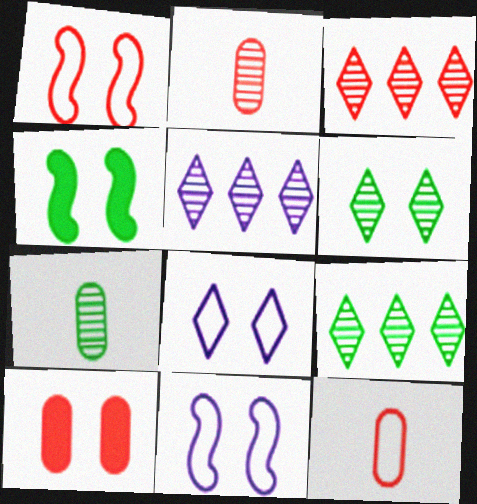[[3, 5, 9], 
[4, 5, 12], 
[6, 10, 11]]